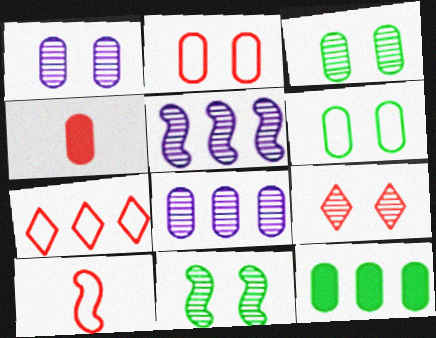[[1, 9, 11], 
[2, 7, 10], 
[4, 6, 8], 
[5, 7, 12]]